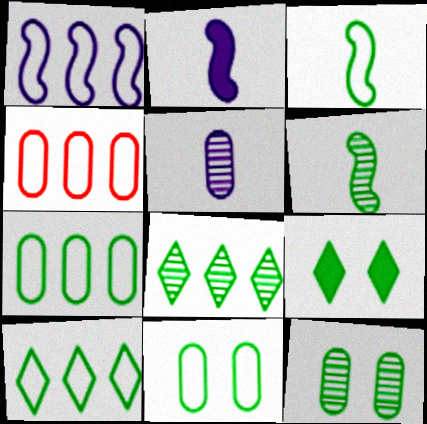[[1, 4, 10], 
[3, 10, 11], 
[6, 7, 9], 
[6, 8, 12]]